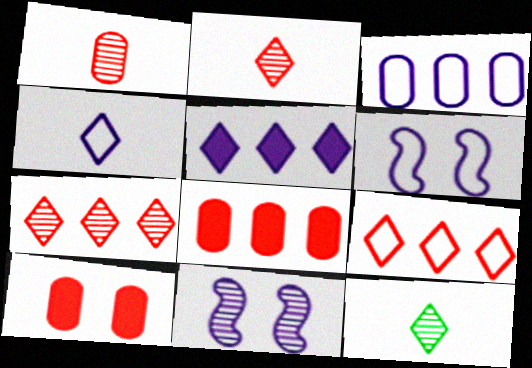[[3, 4, 6], 
[6, 8, 12]]